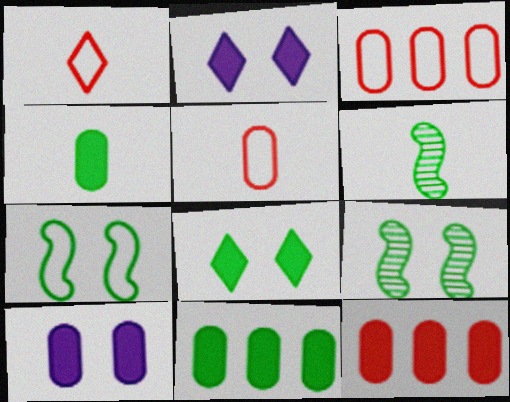[[2, 3, 6], 
[4, 10, 12]]